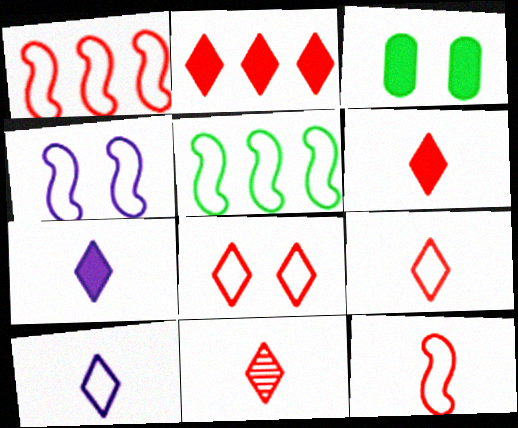[[2, 8, 11], 
[4, 5, 12], 
[6, 9, 11]]